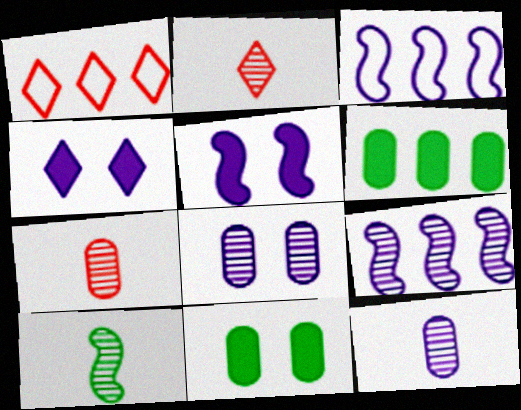[[1, 6, 9], 
[2, 3, 11], 
[2, 10, 12], 
[3, 4, 12]]